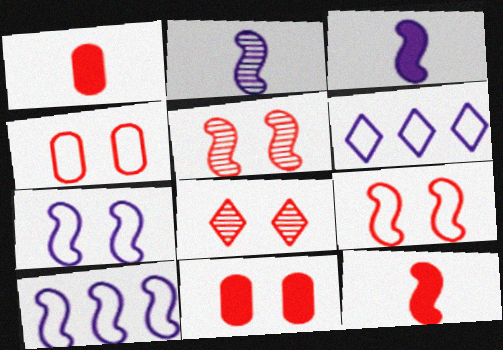[[8, 9, 11]]